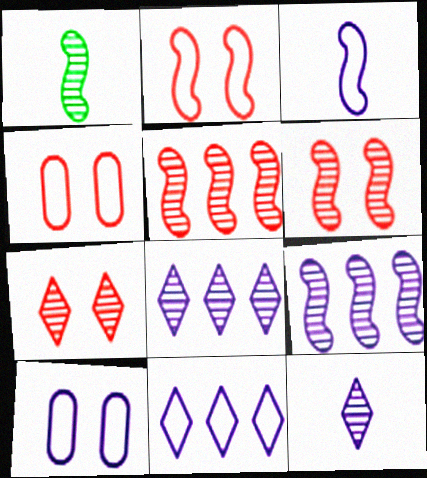[[1, 6, 9], 
[3, 10, 11]]